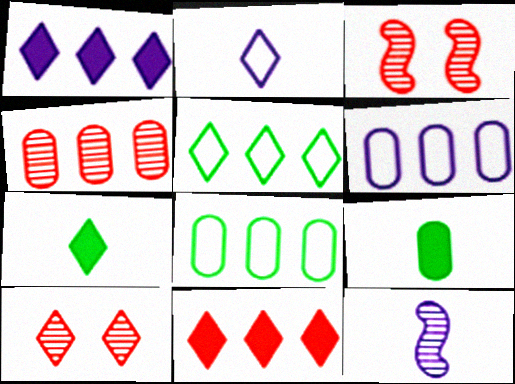[[3, 6, 7]]